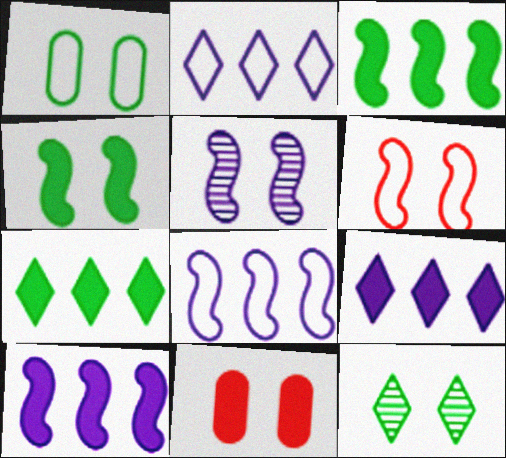[[1, 4, 12], 
[4, 5, 6]]